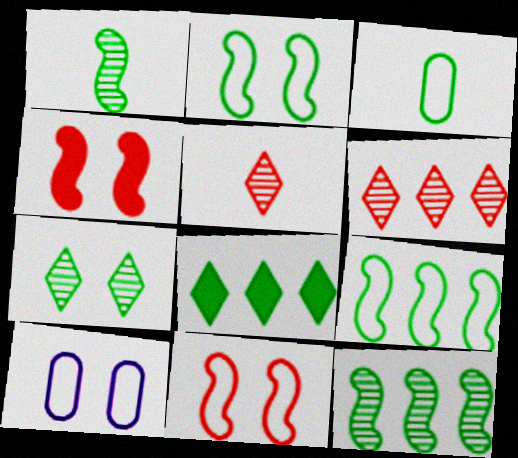[[4, 7, 10]]